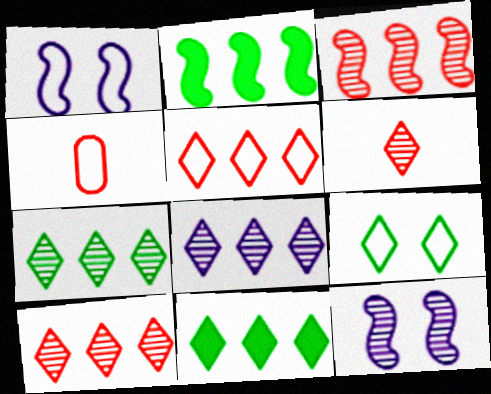[[4, 11, 12], 
[5, 8, 11], 
[7, 8, 10]]